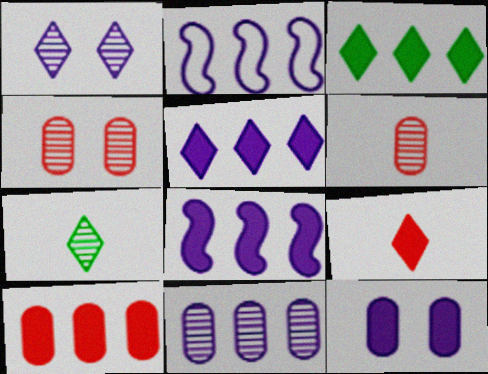[[2, 5, 11], 
[3, 8, 10]]